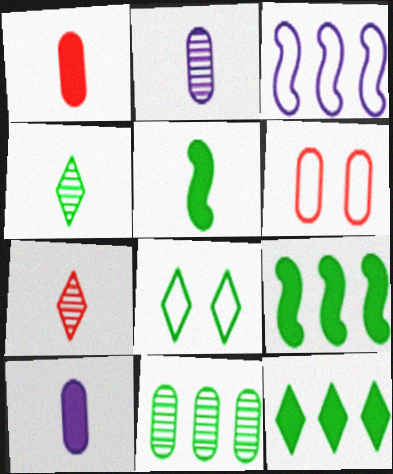[[4, 8, 12], 
[5, 8, 11], 
[6, 10, 11]]